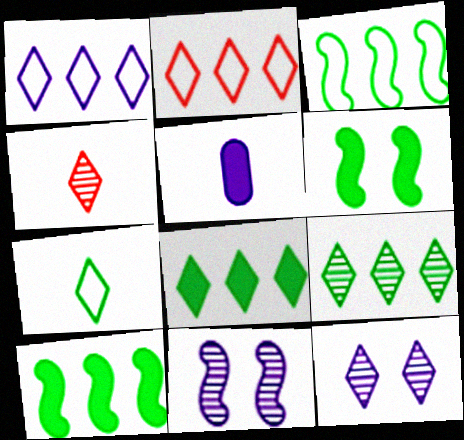[[1, 5, 11], 
[4, 9, 12]]